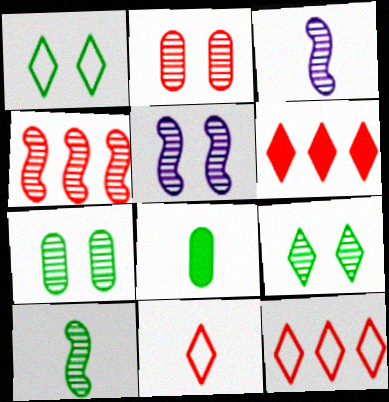[[2, 5, 9], 
[3, 8, 11], 
[4, 5, 10], 
[5, 8, 12]]